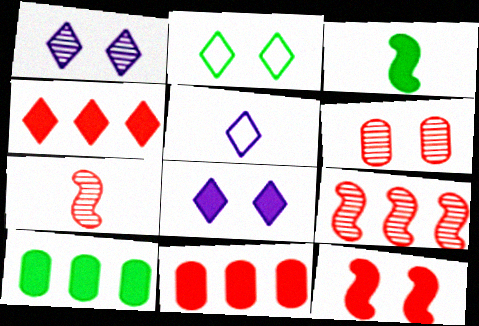[[3, 8, 11]]